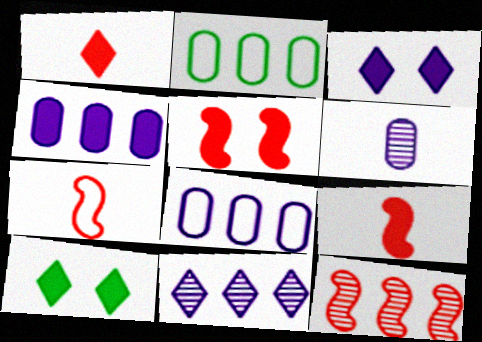[[4, 9, 10], 
[5, 7, 12]]